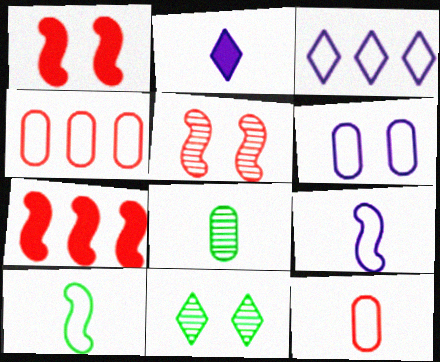[[1, 3, 8], 
[1, 6, 11], 
[3, 6, 9]]